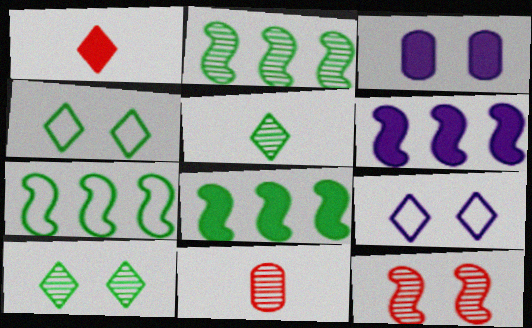[[1, 3, 8], 
[2, 7, 8], 
[3, 4, 12], 
[4, 6, 11], 
[8, 9, 11]]